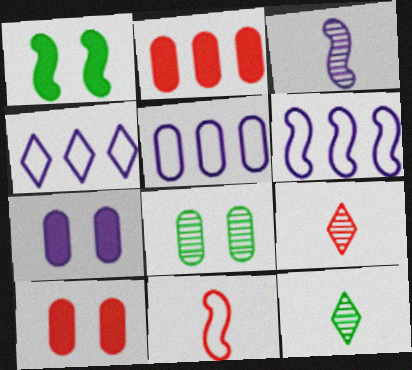[[1, 5, 9], 
[3, 4, 7], 
[4, 5, 6], 
[6, 10, 12]]